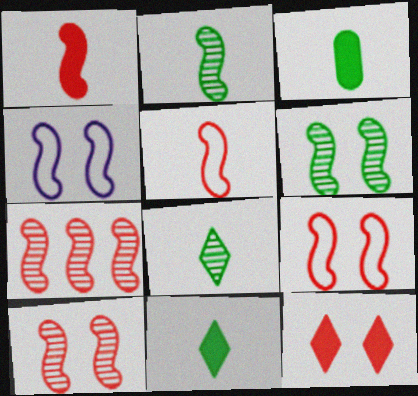[[1, 7, 9]]